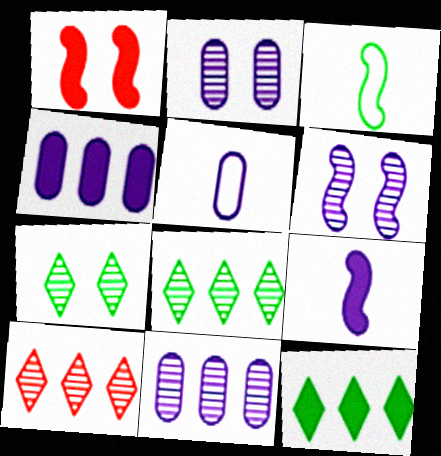[[1, 5, 8], 
[2, 4, 5]]